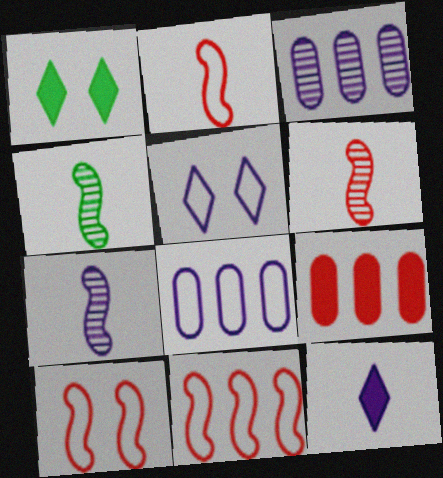[[1, 2, 3], 
[1, 6, 8], 
[2, 10, 11], 
[4, 5, 9], 
[4, 6, 7]]